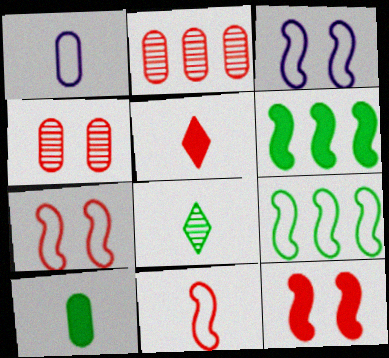[[2, 5, 7], 
[3, 9, 11]]